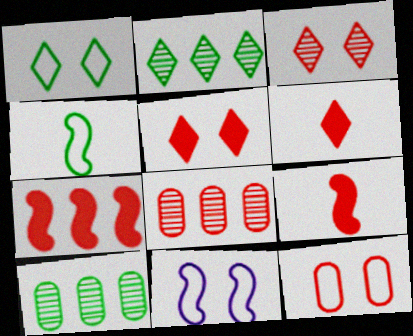[[1, 11, 12], 
[6, 10, 11]]